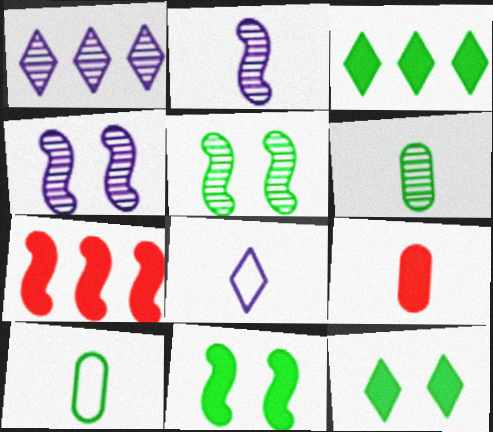[[3, 5, 10]]